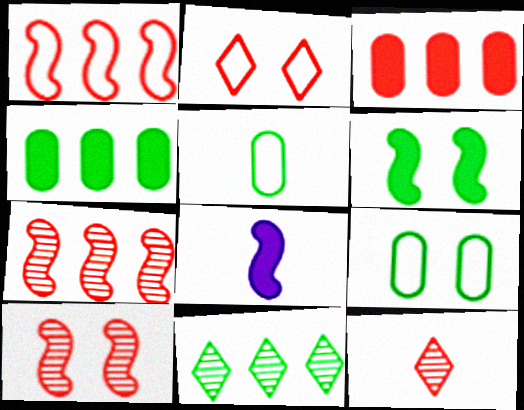[[5, 6, 11], 
[5, 8, 12]]